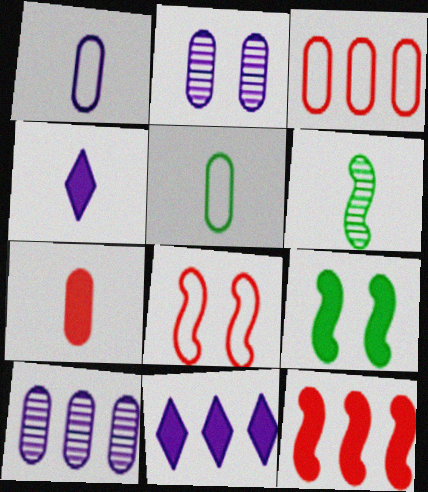[[7, 9, 11]]